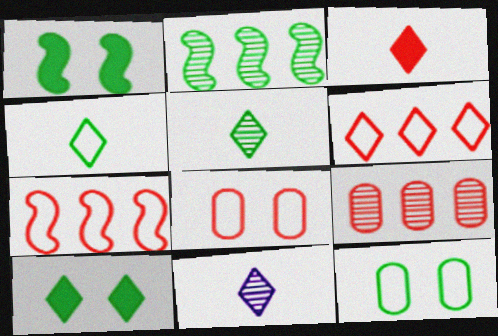[[3, 4, 11], 
[6, 10, 11]]